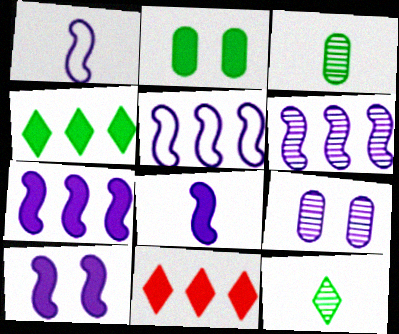[[1, 6, 10], 
[2, 8, 11], 
[5, 6, 7], 
[7, 8, 10]]